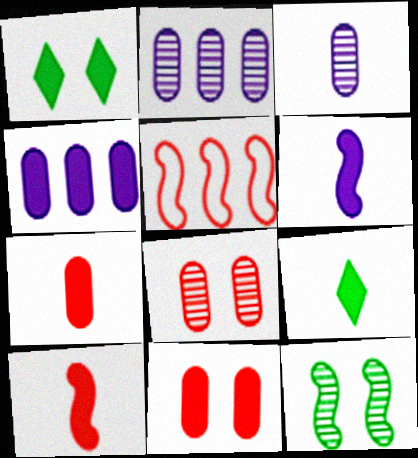[[1, 3, 5], 
[1, 4, 10], 
[5, 6, 12], 
[6, 7, 9]]